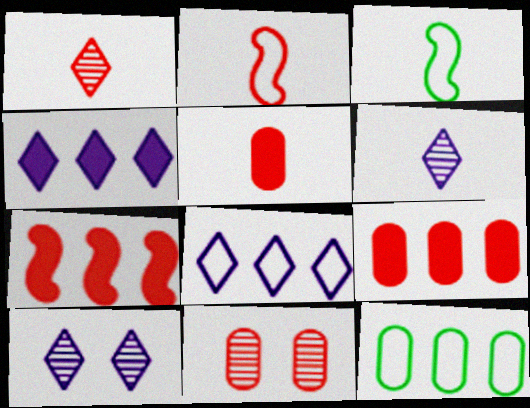[[1, 2, 5], 
[3, 4, 11], 
[3, 5, 6], 
[3, 9, 10]]